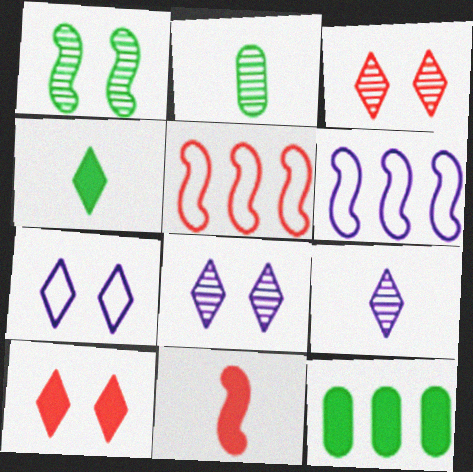[[1, 6, 11], 
[2, 6, 10]]